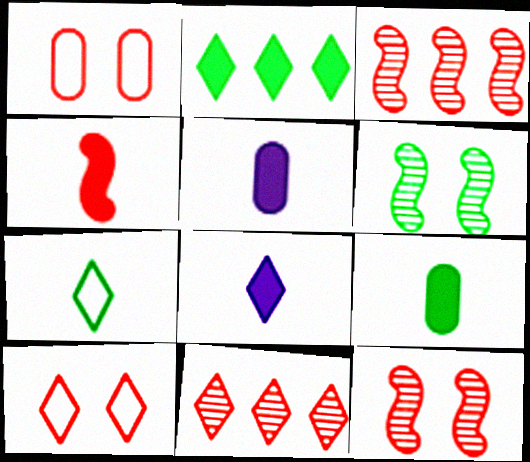[[1, 4, 11], 
[4, 8, 9]]